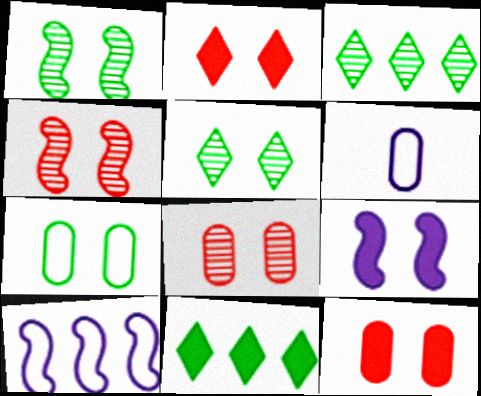[[4, 6, 11]]